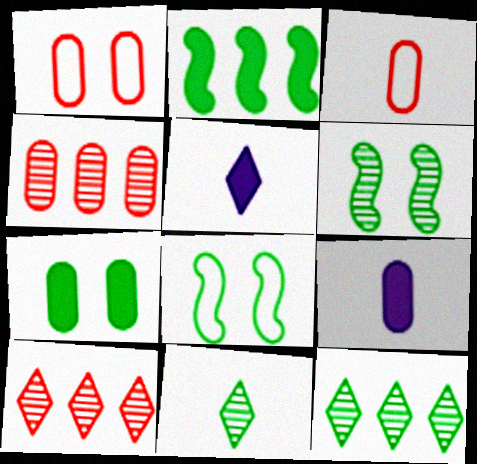[[4, 5, 8], 
[8, 9, 10]]